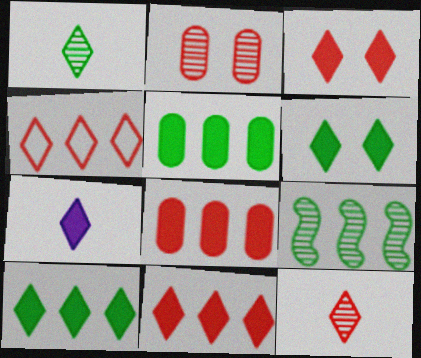[[3, 4, 12], 
[3, 7, 10], 
[6, 7, 11]]